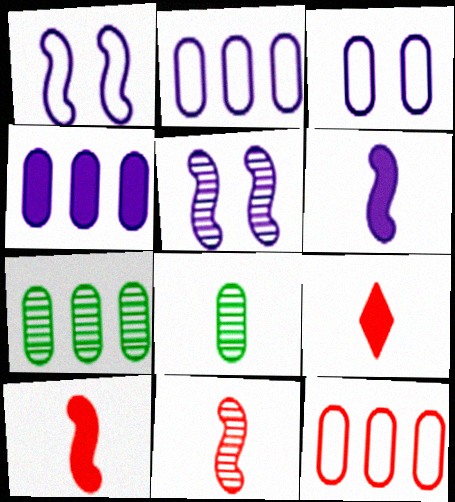[[1, 7, 9], 
[4, 7, 12]]